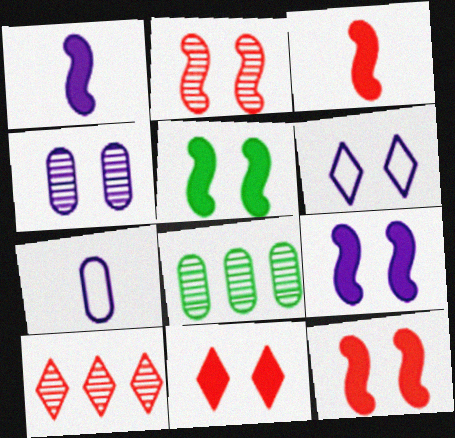[[3, 6, 8], 
[4, 6, 9], 
[5, 7, 10], 
[5, 9, 12]]